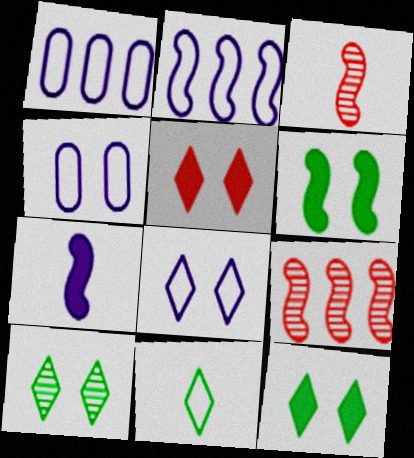[[1, 3, 12], 
[2, 3, 6], 
[5, 8, 10]]